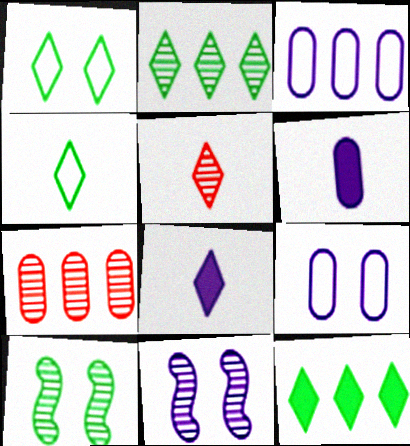[[3, 8, 11], 
[4, 5, 8]]